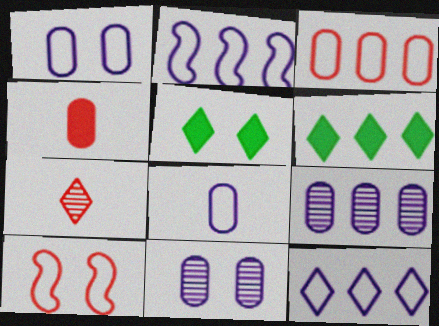[[5, 7, 12], 
[5, 10, 11]]